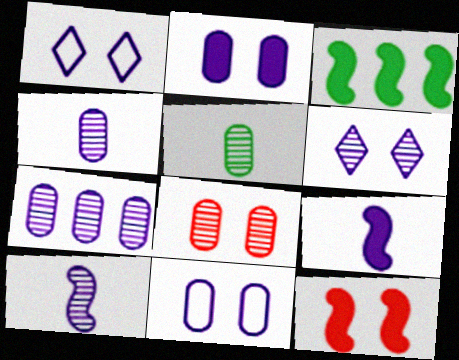[[1, 7, 9], 
[3, 9, 12], 
[5, 7, 8], 
[6, 7, 10]]